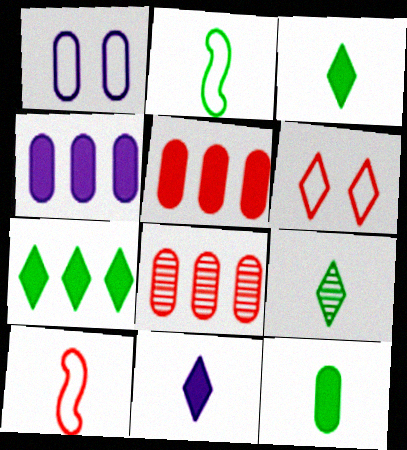[[1, 8, 12], 
[2, 9, 12]]